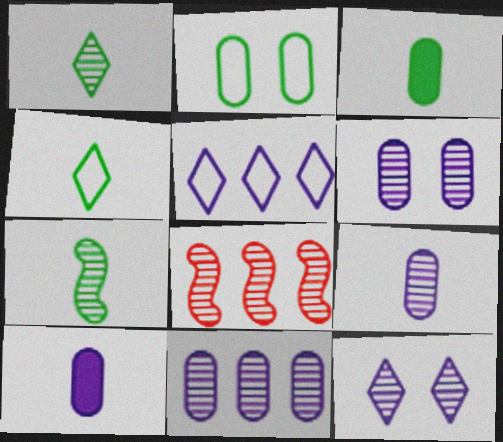[[1, 6, 8], 
[3, 4, 7], 
[6, 9, 11]]